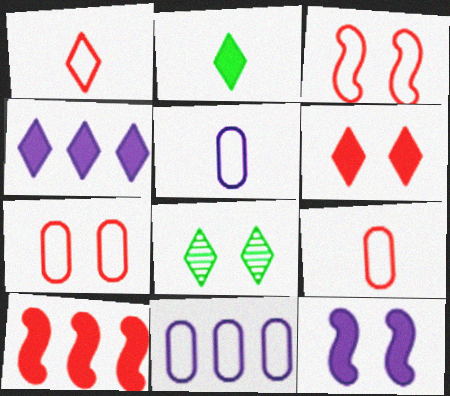[[1, 4, 8], 
[2, 4, 6], 
[5, 8, 10], 
[7, 8, 12]]